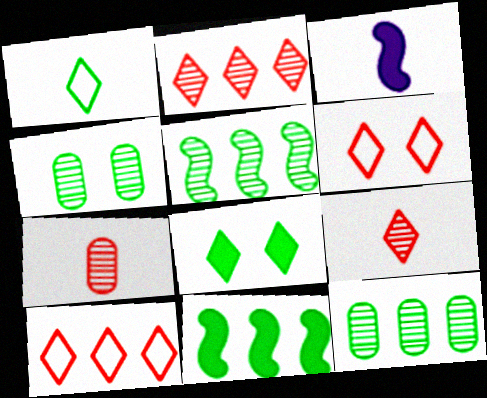[[1, 3, 7], 
[1, 4, 11], 
[3, 4, 10], 
[3, 6, 12]]